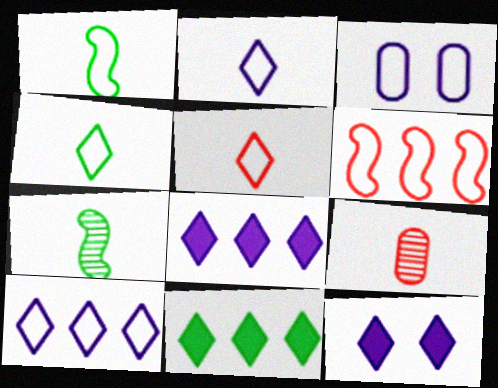[[2, 4, 5], 
[3, 4, 6]]